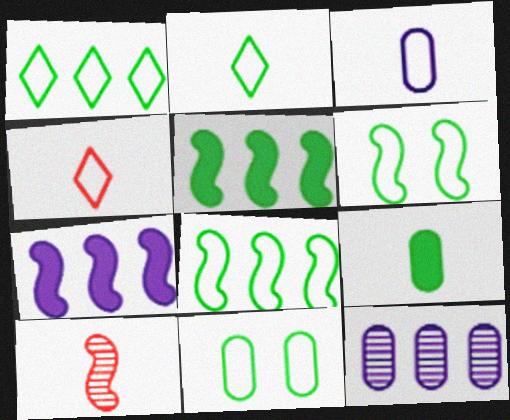[[2, 8, 11], 
[6, 7, 10]]